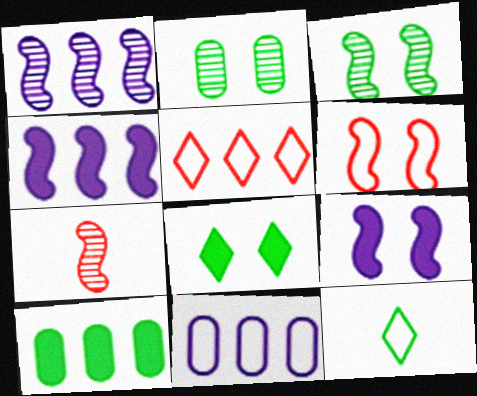[[1, 3, 7], 
[1, 5, 10], 
[3, 6, 9], 
[3, 10, 12], 
[6, 11, 12], 
[7, 8, 11]]